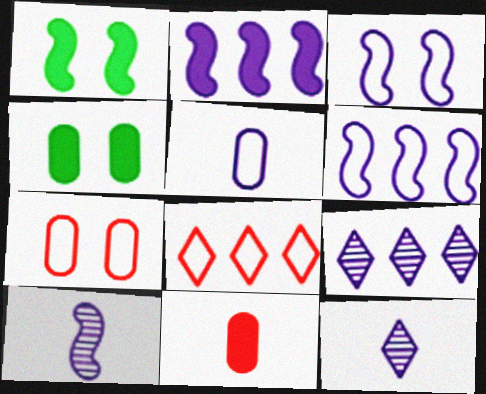[[2, 3, 10], 
[4, 8, 10]]